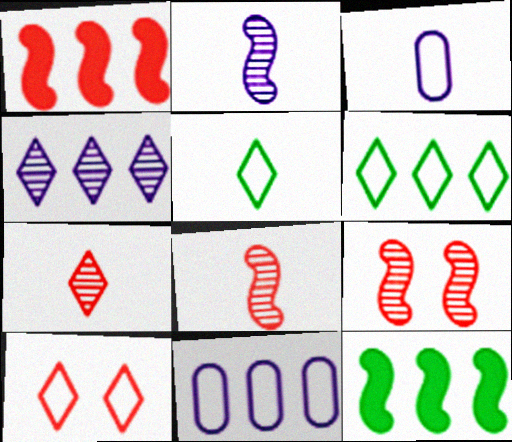[]